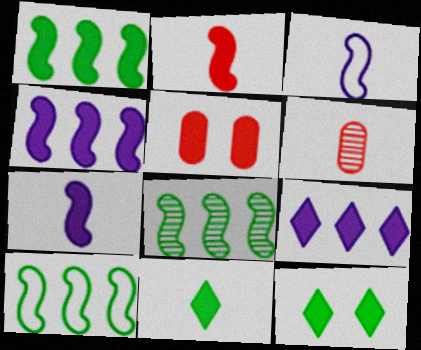[[1, 8, 10], 
[3, 6, 11], 
[4, 5, 11]]